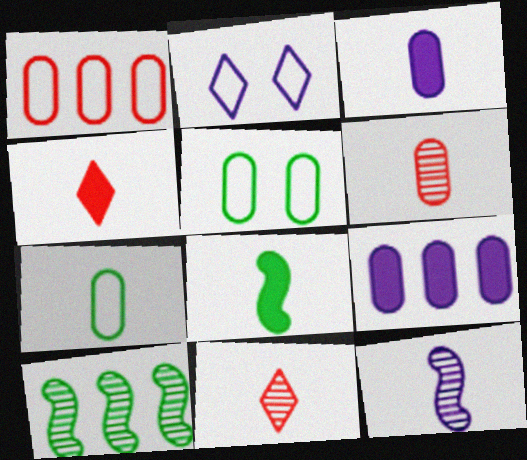[[2, 9, 12], 
[3, 4, 8], 
[3, 6, 7], 
[4, 7, 12], 
[5, 6, 9]]